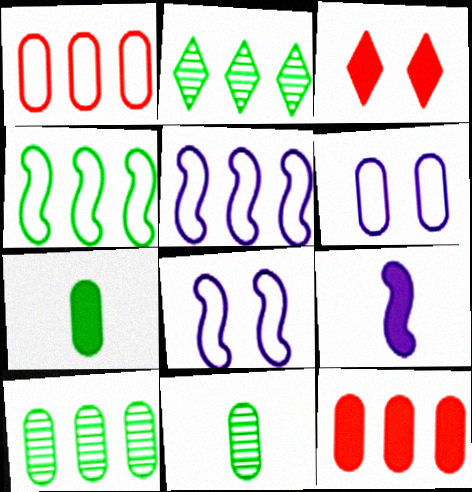[[2, 5, 12], 
[3, 5, 11], 
[6, 11, 12]]